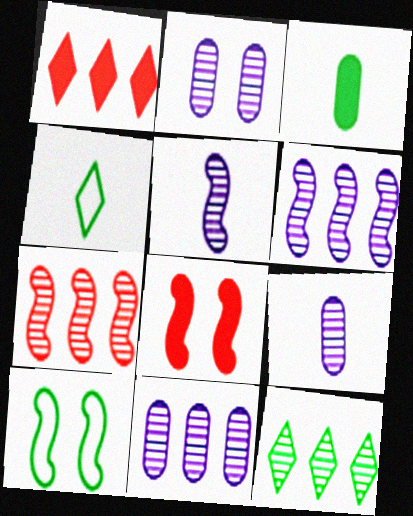[[1, 9, 10], 
[2, 9, 11], 
[3, 10, 12], 
[4, 8, 11], 
[7, 11, 12]]